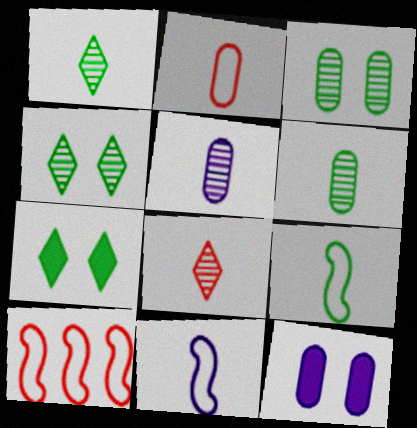[[1, 10, 12], 
[5, 7, 10]]